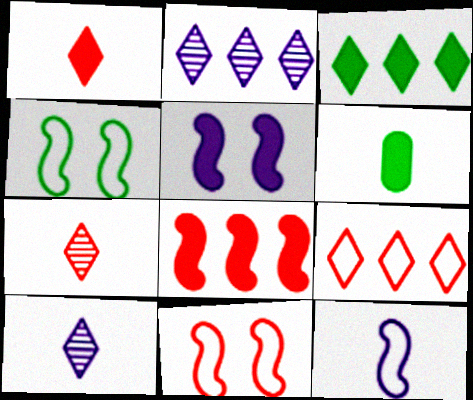[[2, 3, 9], 
[2, 6, 11], 
[6, 7, 12]]